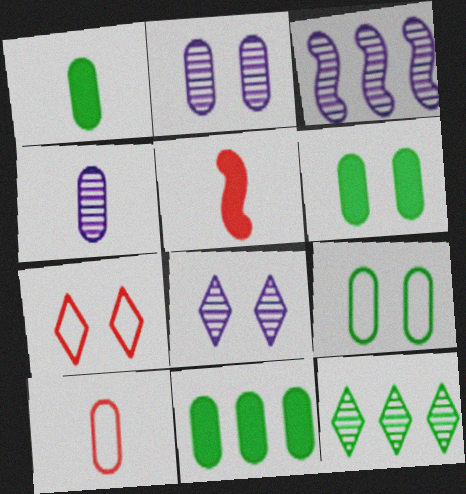[[1, 3, 7], 
[1, 4, 10], 
[1, 6, 11], 
[2, 10, 11], 
[3, 4, 8]]